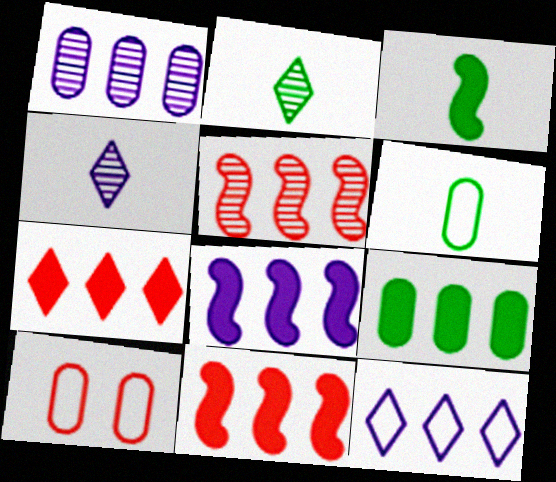[[1, 8, 12], 
[2, 3, 6], 
[2, 8, 10], 
[5, 9, 12], 
[7, 8, 9]]